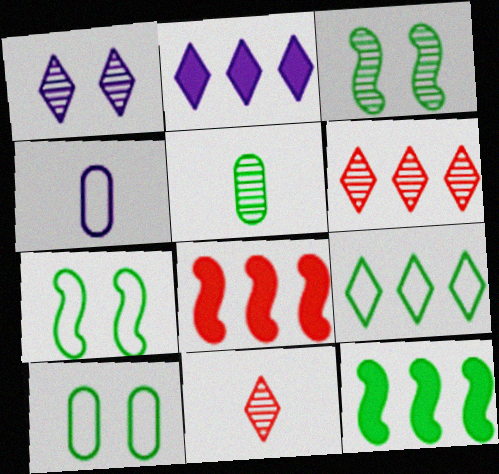[[2, 6, 9]]